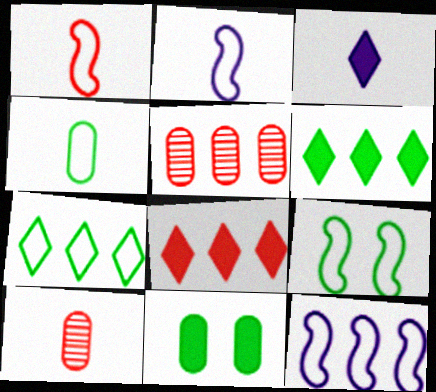[[1, 9, 12], 
[3, 5, 9], 
[4, 7, 9], 
[5, 6, 12]]